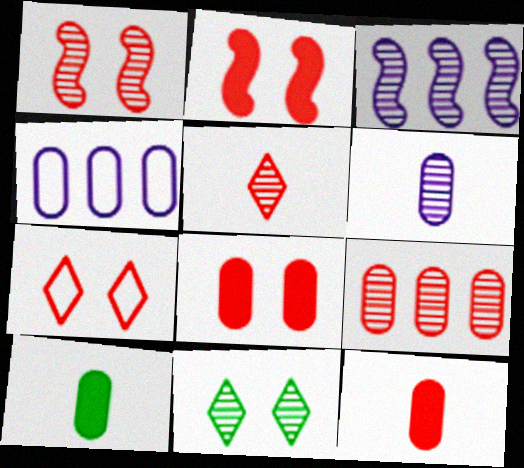[[1, 5, 9], 
[1, 7, 8], 
[3, 7, 10]]